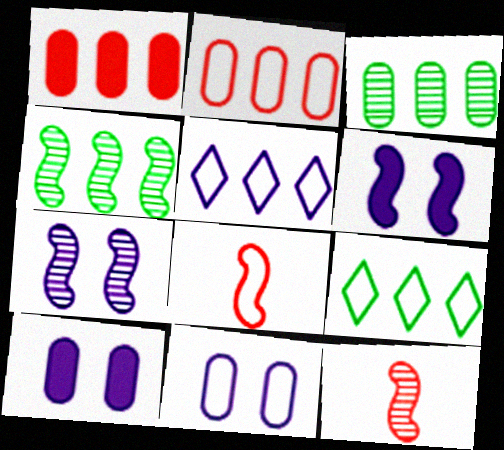[[1, 4, 5], 
[4, 6, 8], 
[4, 7, 12], 
[8, 9, 11], 
[9, 10, 12]]